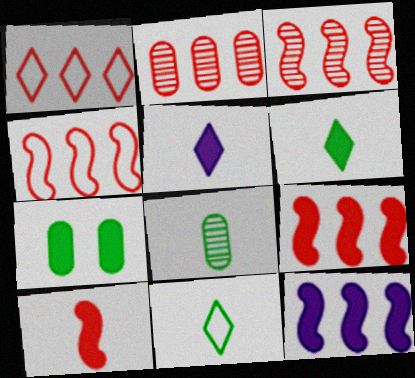[[1, 2, 9], 
[3, 4, 9], 
[5, 7, 9]]